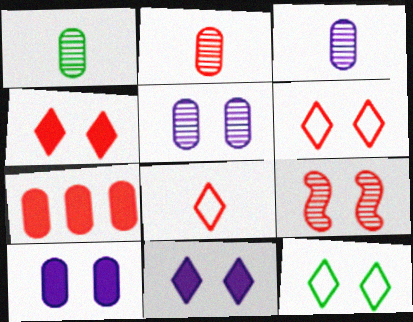[[1, 2, 3], 
[7, 8, 9], 
[9, 10, 12]]